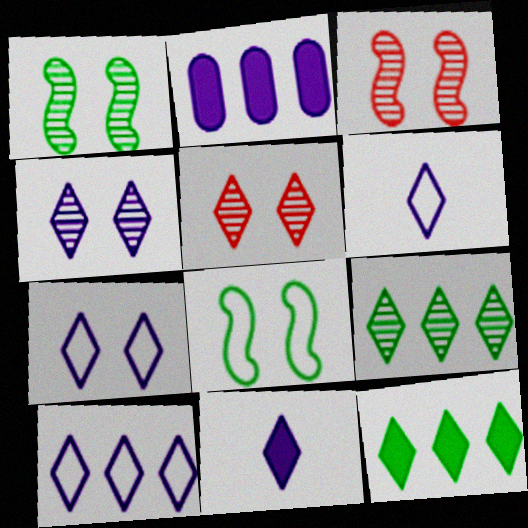[[4, 10, 11], 
[5, 6, 12], 
[6, 7, 10]]